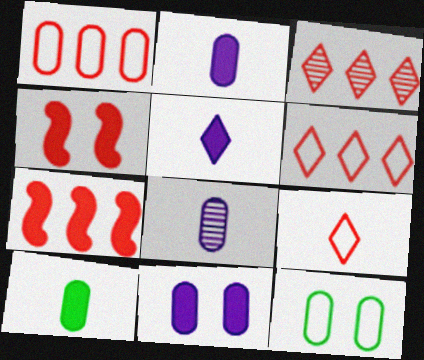[[1, 3, 7]]